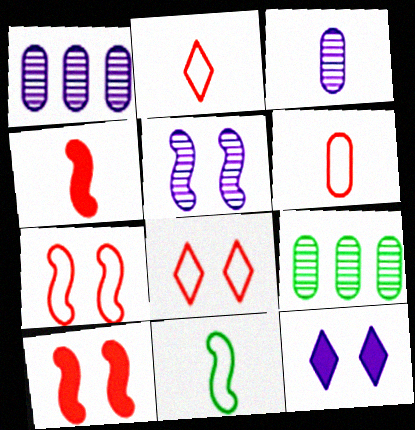[]